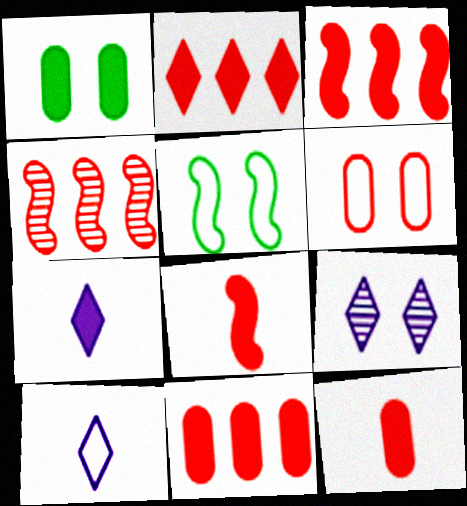[[1, 3, 7], 
[1, 4, 10], 
[2, 3, 11]]